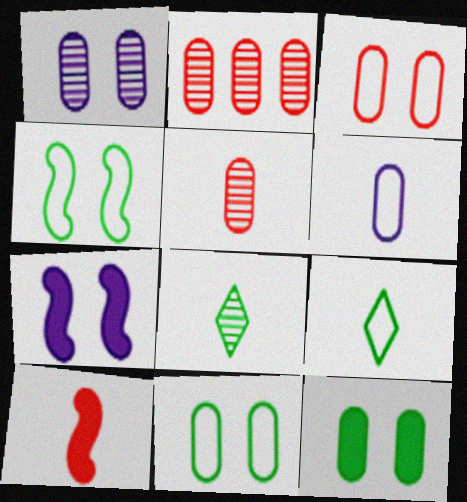[[1, 3, 12], 
[2, 6, 12], 
[2, 7, 9], 
[6, 8, 10]]